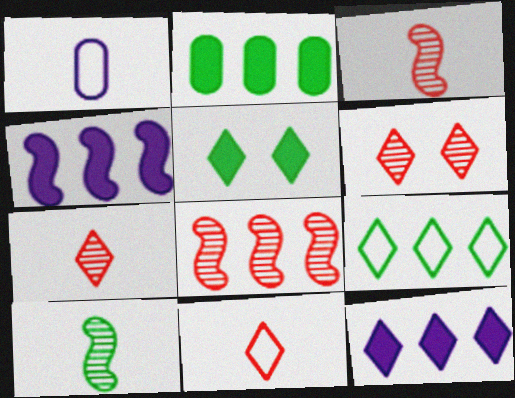[[1, 5, 8]]